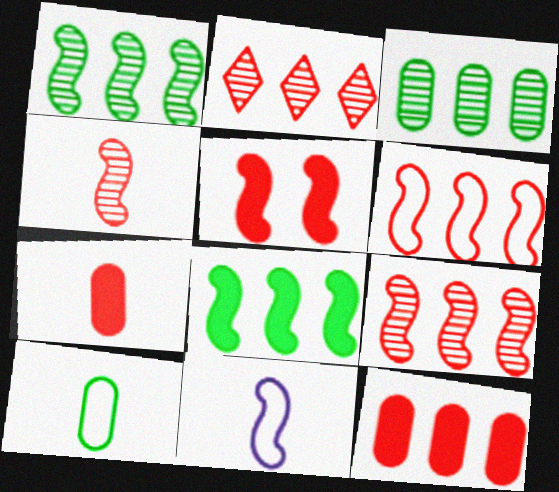[[1, 5, 11], 
[2, 6, 12], 
[4, 5, 6]]